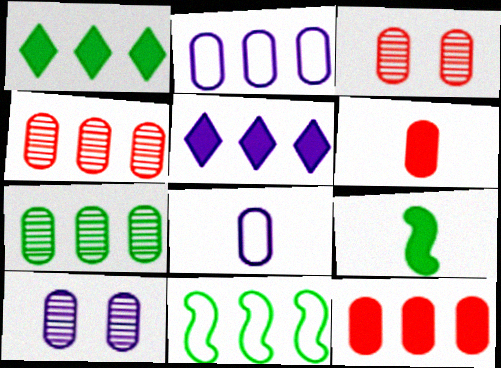[[1, 7, 11], 
[2, 7, 12], 
[4, 5, 11]]